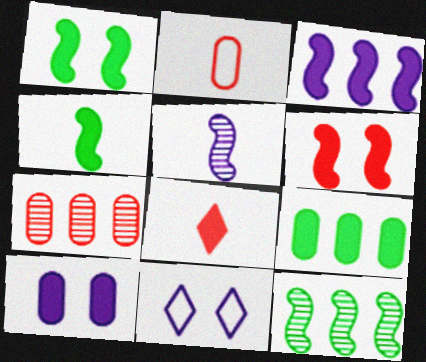[[3, 4, 6], 
[4, 7, 11]]